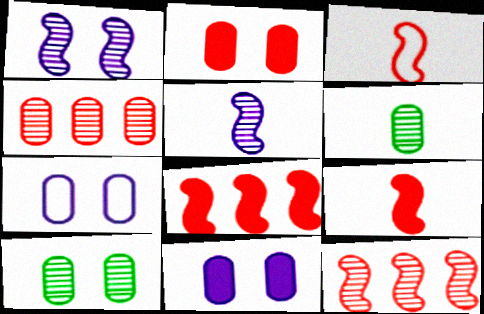[[2, 7, 10]]